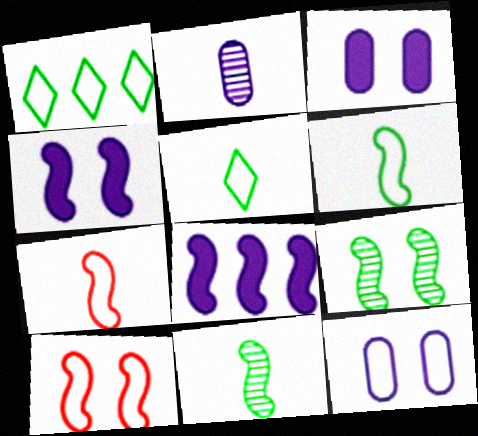[[1, 7, 12], 
[4, 9, 10], 
[7, 8, 9], 
[8, 10, 11]]